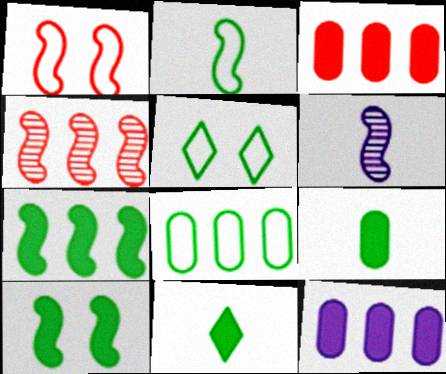[[1, 6, 7], 
[2, 5, 8], 
[3, 5, 6]]